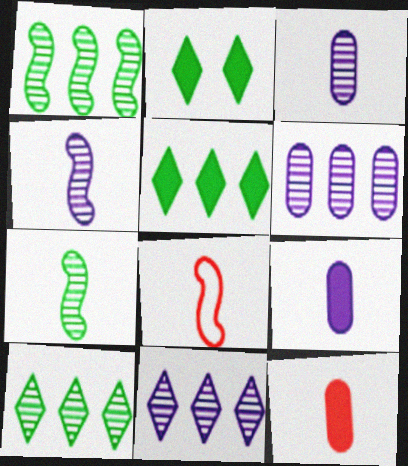[[2, 6, 8]]